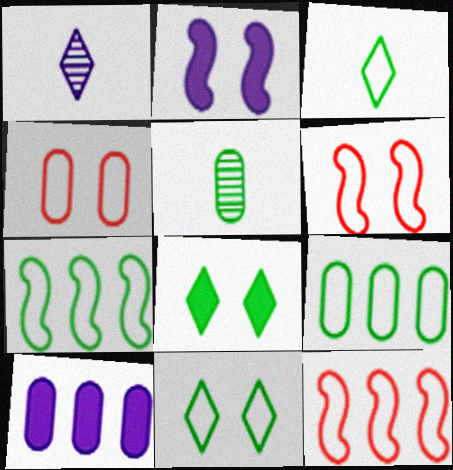[[4, 5, 10], 
[5, 7, 8]]